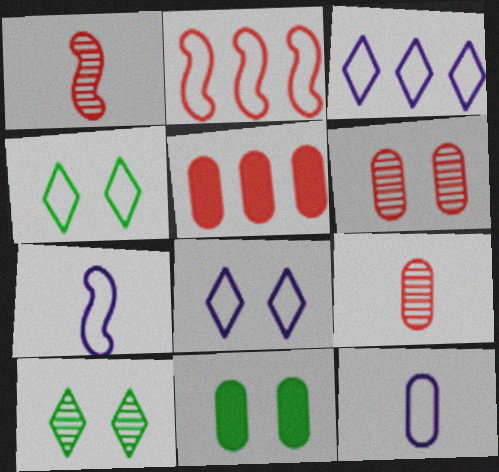[[1, 3, 11], 
[2, 4, 12], 
[5, 7, 10]]